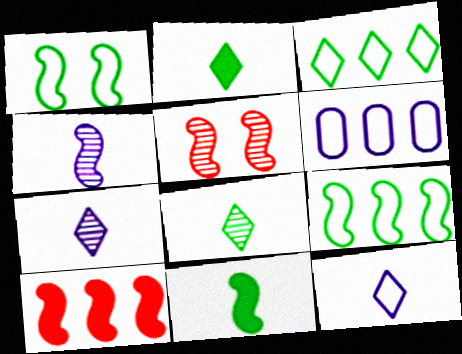[[1, 4, 10], 
[2, 5, 6]]